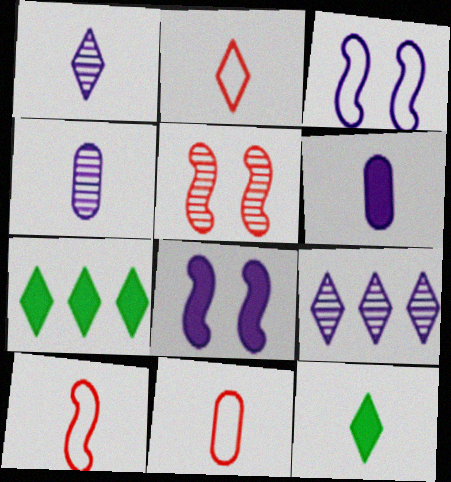[[1, 2, 12], 
[2, 10, 11], 
[3, 6, 9], 
[4, 10, 12]]